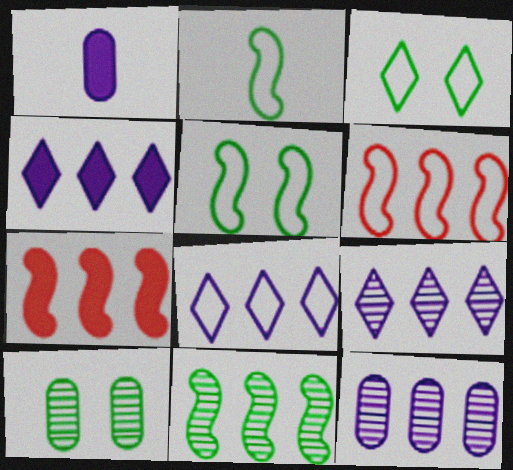[[4, 8, 9]]